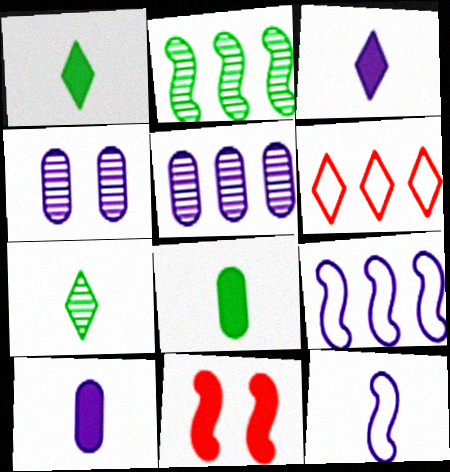[[2, 11, 12], 
[3, 4, 9]]